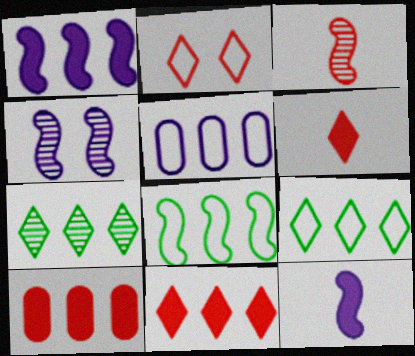[[2, 3, 10]]